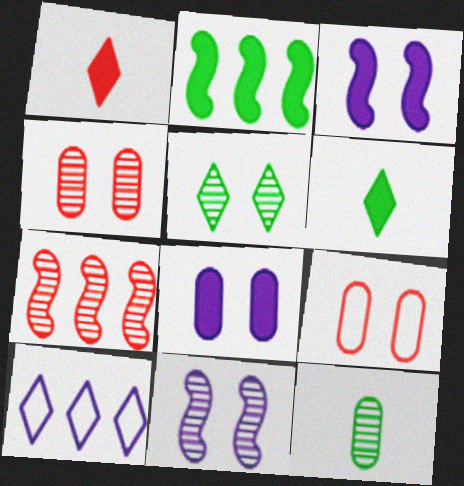[[1, 2, 8], 
[1, 5, 10], 
[1, 7, 9], 
[3, 5, 9], 
[4, 5, 11]]